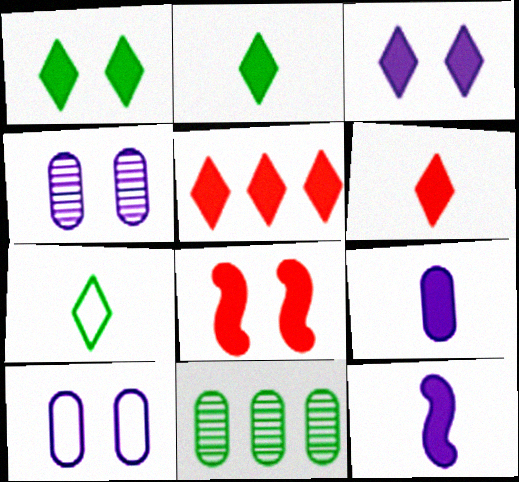[[2, 3, 5]]